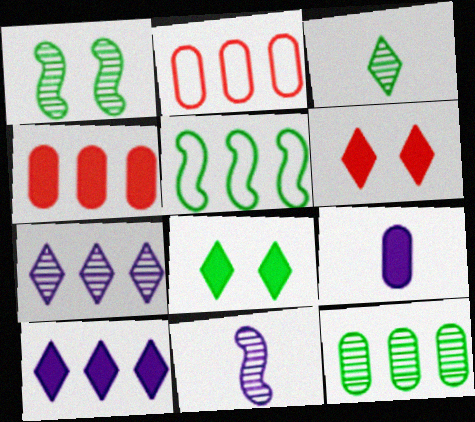[[1, 3, 12], 
[2, 8, 11], 
[4, 5, 7]]